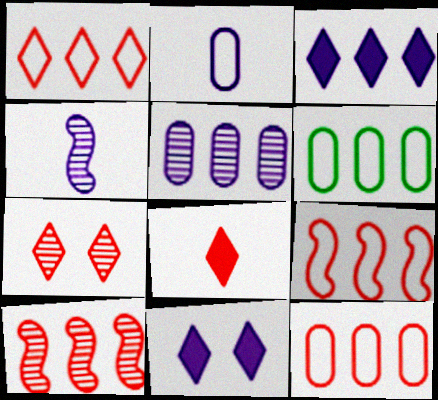[[1, 7, 8], 
[1, 9, 12], 
[3, 6, 10]]